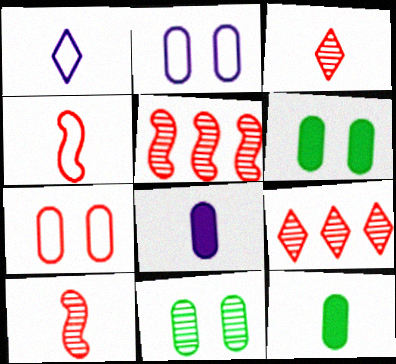[[1, 5, 6], 
[1, 10, 12]]